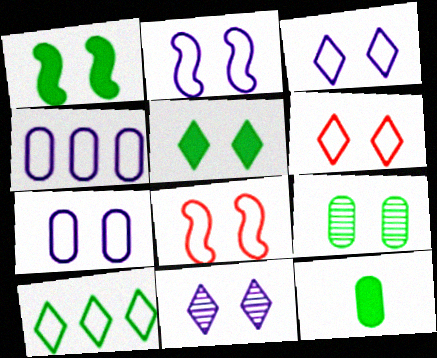[[2, 3, 7], 
[5, 6, 11]]